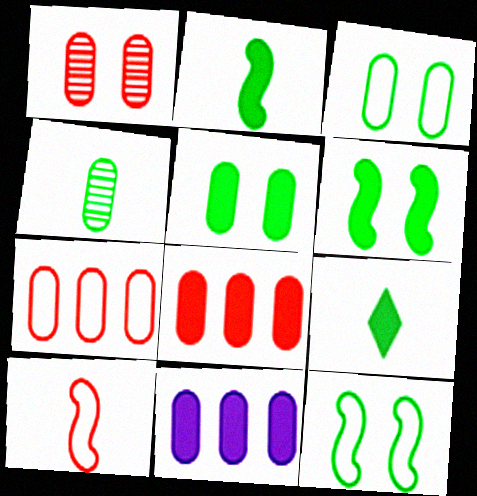[]